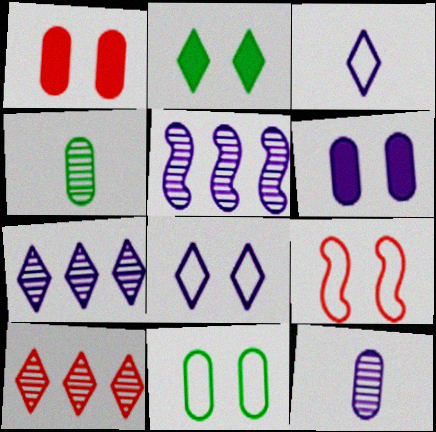[[2, 3, 10], 
[3, 5, 6], 
[8, 9, 11]]